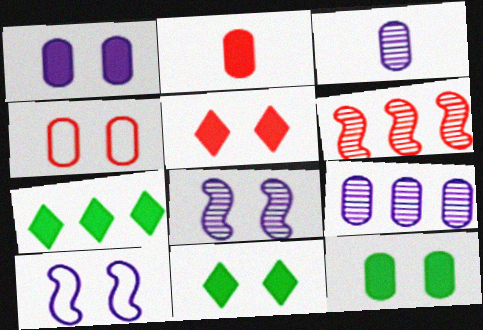[[4, 8, 11]]